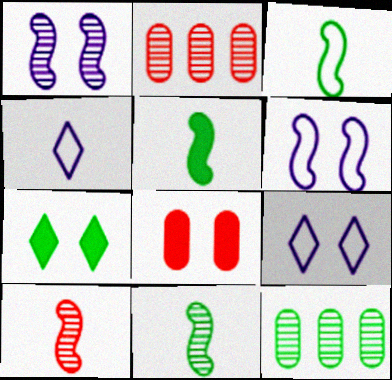[[2, 5, 9], 
[3, 5, 11], 
[3, 7, 12]]